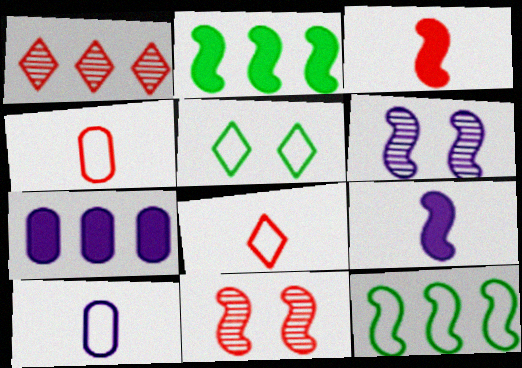[[1, 7, 12], 
[3, 6, 12], 
[9, 11, 12]]